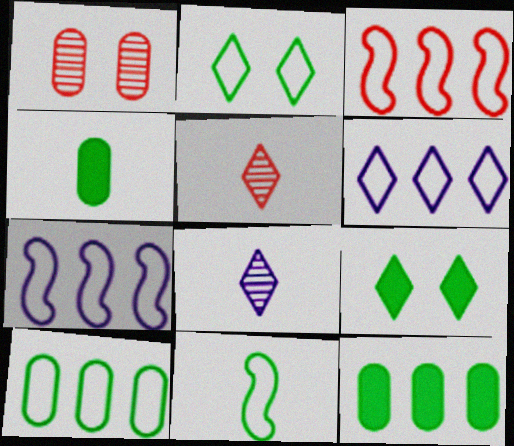[[2, 10, 11], 
[3, 6, 10], 
[5, 6, 9]]